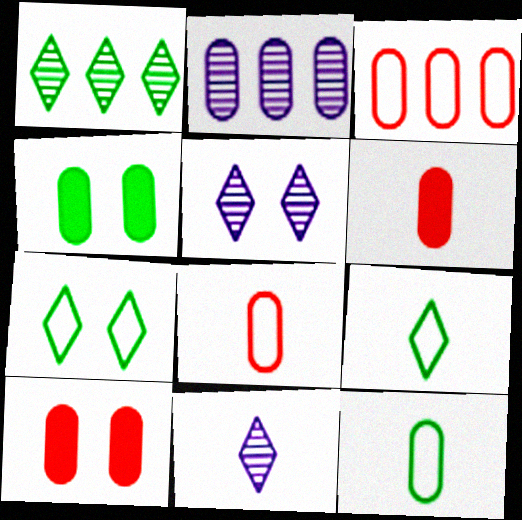[[2, 4, 8], 
[2, 10, 12]]